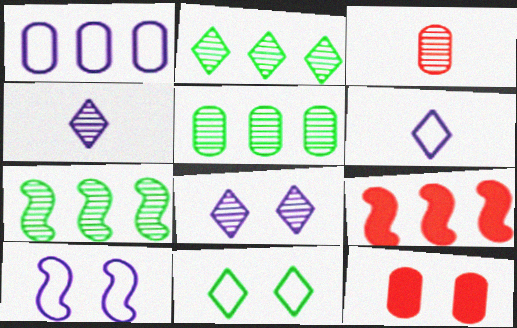[[1, 2, 9], 
[1, 6, 10], 
[2, 5, 7], 
[3, 7, 8], 
[6, 7, 12]]